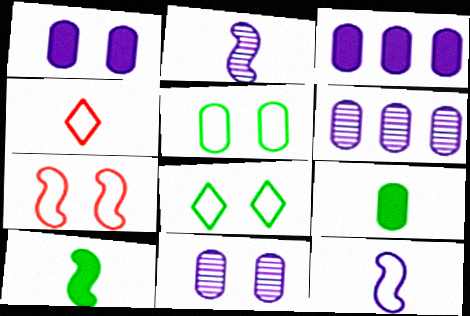[[2, 4, 9]]